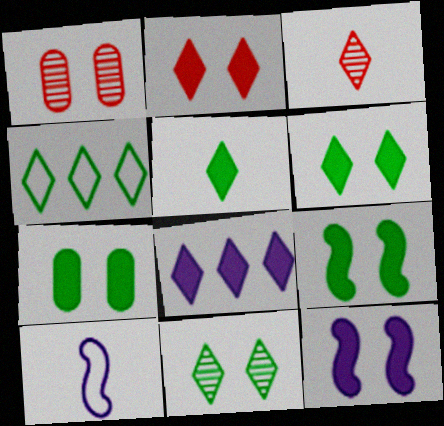[[2, 5, 8], 
[2, 7, 12], 
[4, 5, 11], 
[6, 7, 9]]